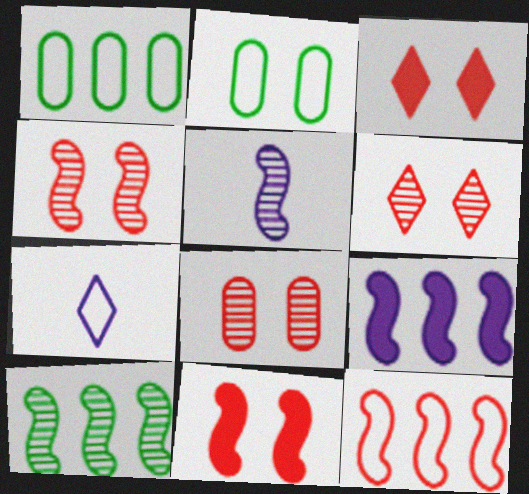[[1, 3, 5], 
[2, 7, 12], 
[4, 5, 10], 
[4, 6, 8], 
[9, 10, 12]]